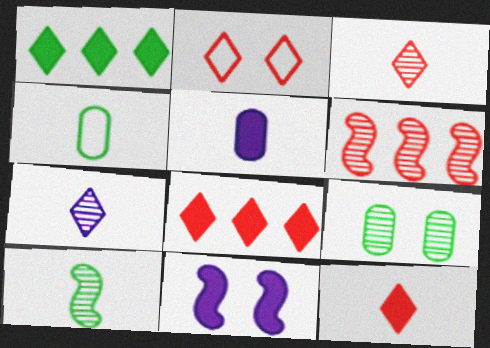[[1, 2, 7], 
[2, 3, 8], 
[2, 9, 11], 
[6, 7, 9]]